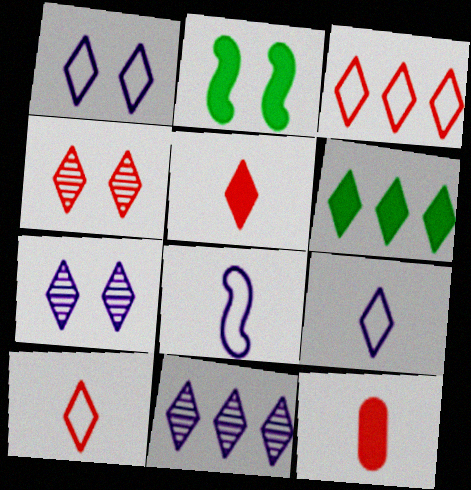[[3, 4, 5], 
[3, 6, 11], 
[4, 6, 9], 
[6, 7, 10]]